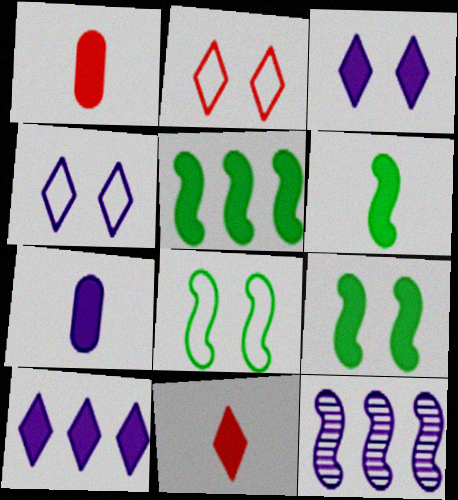[[1, 3, 5], 
[1, 9, 10], 
[4, 7, 12], 
[5, 6, 9], 
[6, 7, 11]]